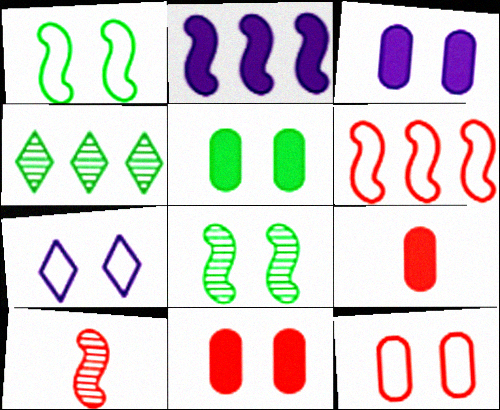[[1, 2, 10], 
[1, 7, 12], 
[3, 5, 11], 
[7, 8, 11]]